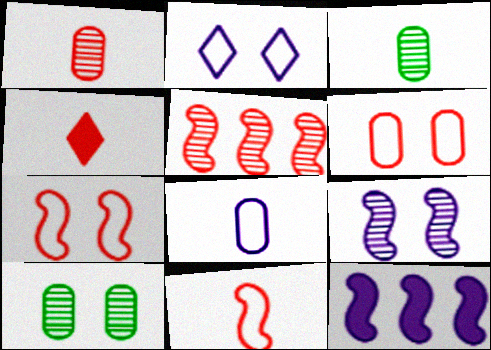[[1, 4, 11], 
[4, 5, 6]]